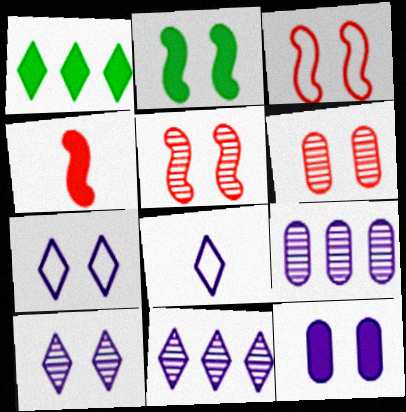[[1, 4, 12], 
[2, 6, 7]]